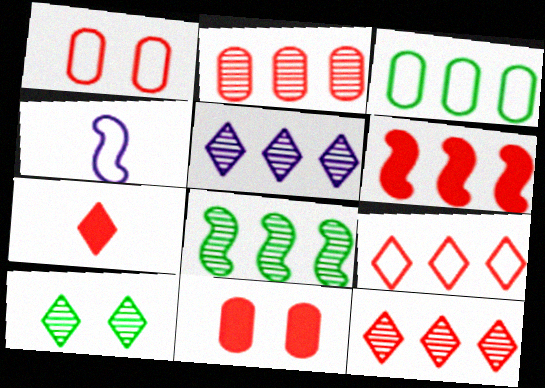[[2, 5, 8], 
[2, 6, 9], 
[3, 5, 6], 
[6, 7, 11]]